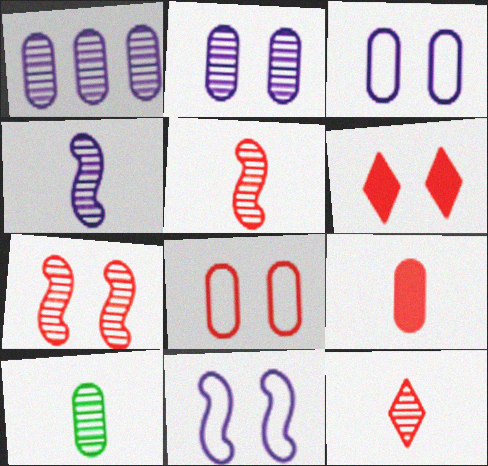[[4, 10, 12], 
[6, 7, 8]]